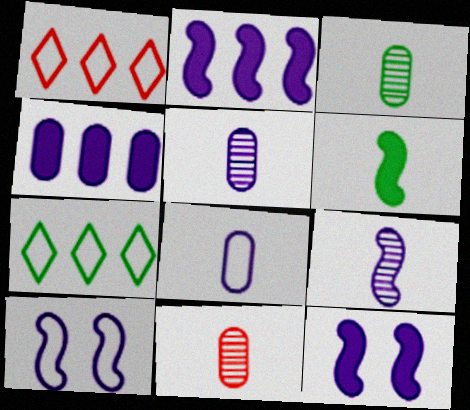[[1, 3, 12], 
[2, 9, 10], 
[3, 5, 11], 
[7, 11, 12]]